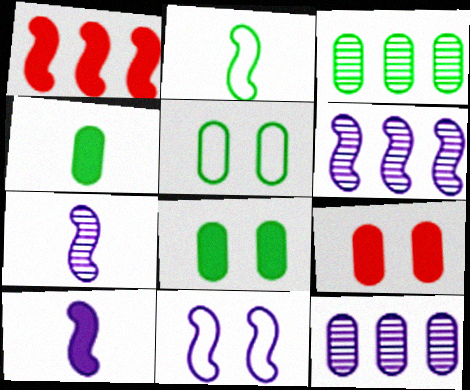[[3, 4, 5], 
[6, 10, 11]]